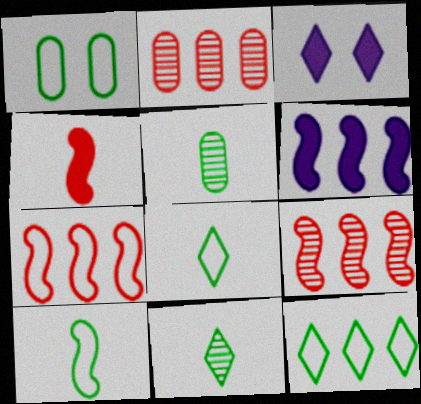[[1, 10, 12], 
[2, 3, 10], 
[2, 6, 12], 
[3, 5, 7]]